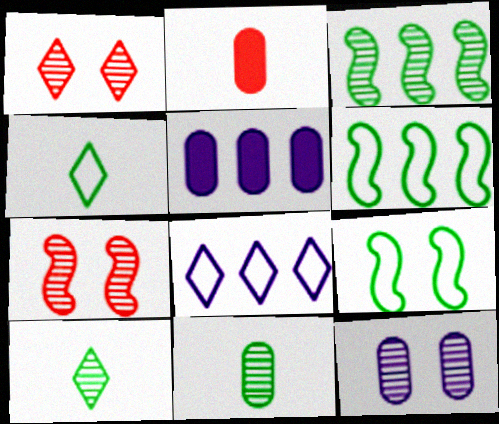[[4, 5, 7]]